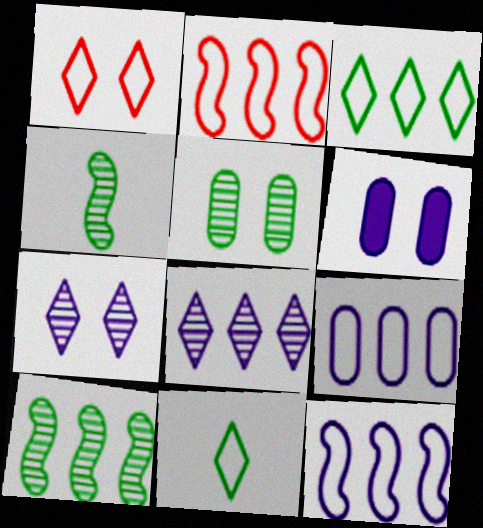[[2, 3, 9]]